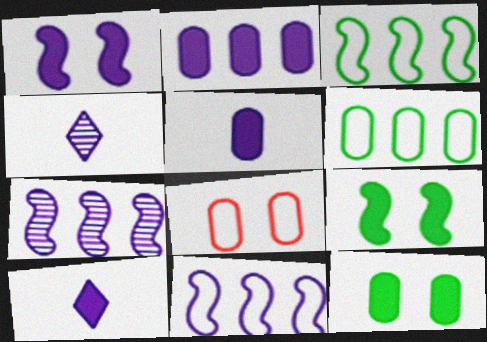[[1, 2, 10]]